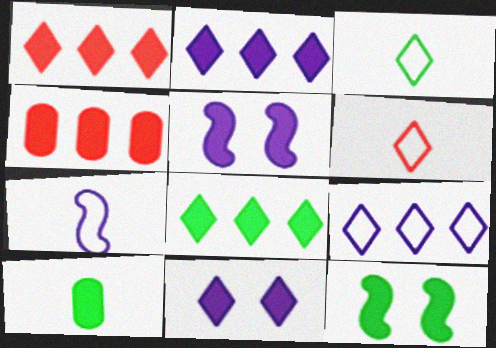[[1, 2, 8], 
[1, 5, 10], 
[8, 10, 12]]